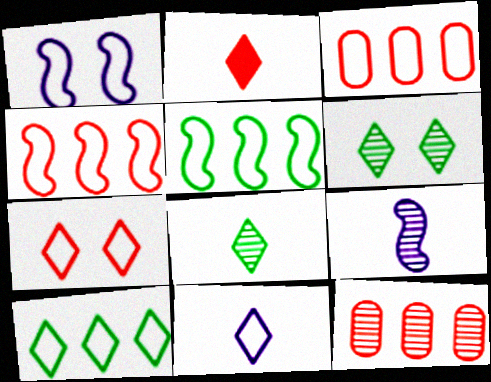[[2, 8, 11], 
[6, 9, 12], 
[7, 10, 11]]